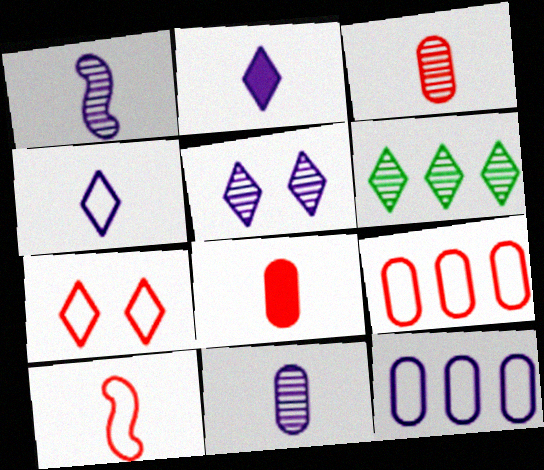[[2, 6, 7], 
[7, 9, 10]]